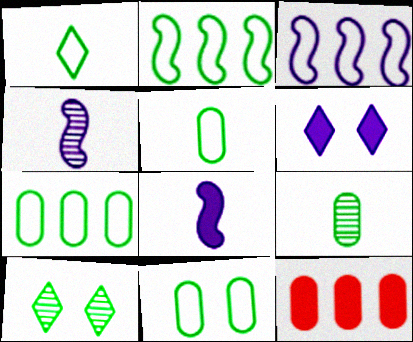[[1, 2, 11], 
[5, 7, 11]]